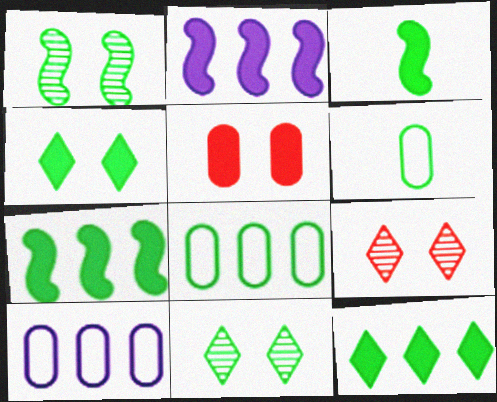[[1, 6, 12], 
[2, 6, 9], 
[3, 8, 11], 
[3, 9, 10], 
[6, 7, 11]]